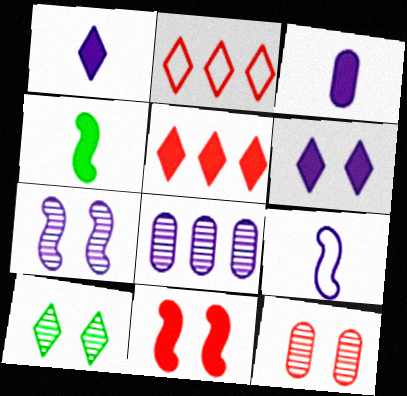[[1, 2, 10], 
[6, 8, 9], 
[7, 10, 12]]